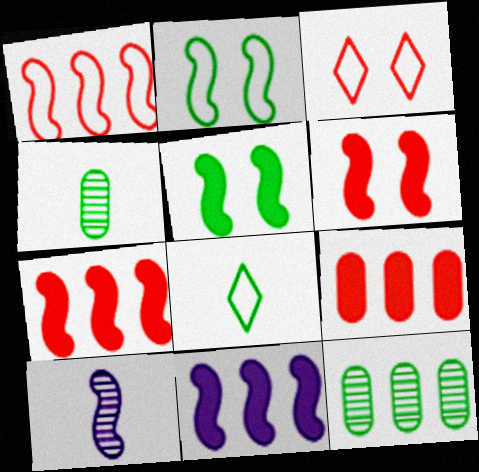[[1, 5, 10], 
[2, 7, 10], 
[3, 4, 11], 
[5, 8, 12]]